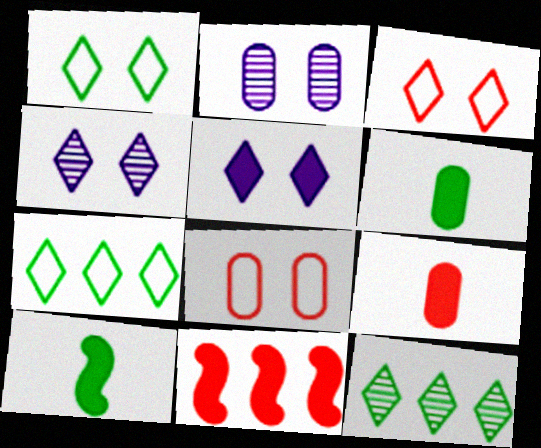[[5, 6, 11]]